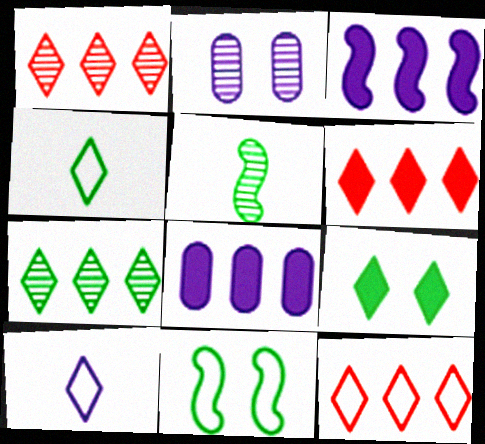[[1, 2, 5], 
[1, 6, 12], 
[1, 9, 10], 
[2, 3, 10], 
[4, 7, 9]]